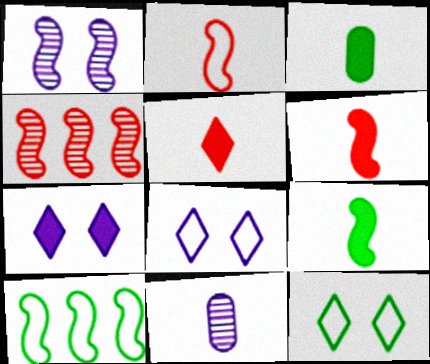[[1, 6, 10], 
[3, 4, 8]]